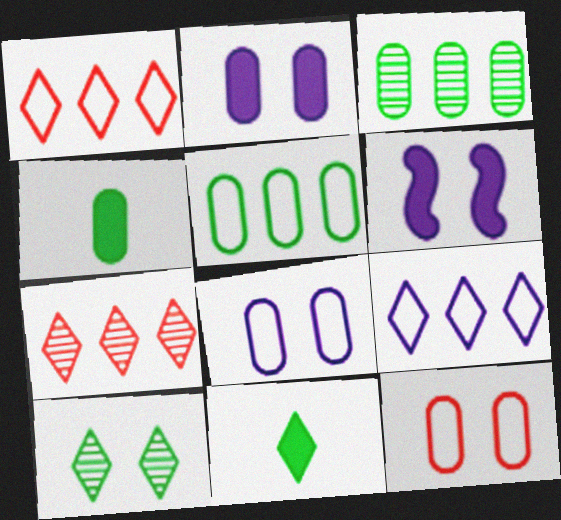[[6, 10, 12]]